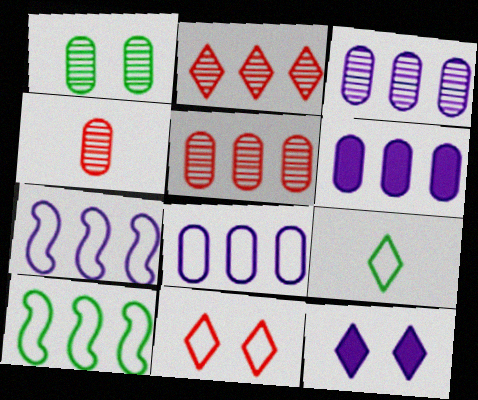[[1, 3, 4], 
[2, 6, 10], 
[2, 9, 12], 
[3, 6, 8], 
[4, 10, 12]]